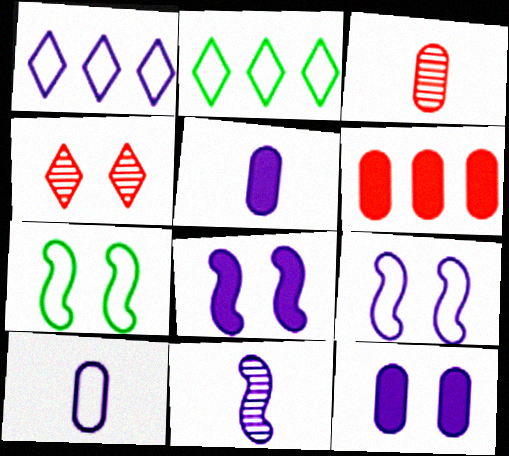[[1, 9, 10], 
[1, 11, 12], 
[2, 3, 8], 
[4, 7, 12]]